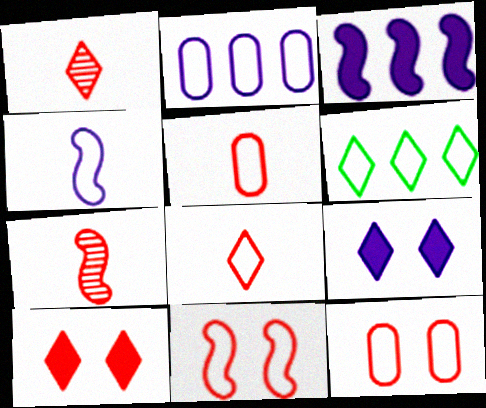[[1, 6, 9], 
[4, 6, 12]]